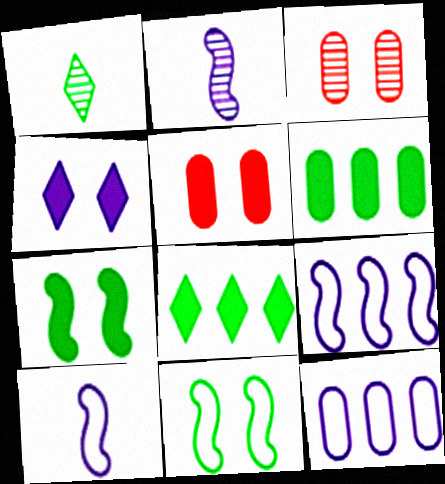[[1, 5, 9], 
[1, 6, 11], 
[2, 4, 12], 
[3, 4, 11], 
[3, 8, 10], 
[4, 5, 7]]